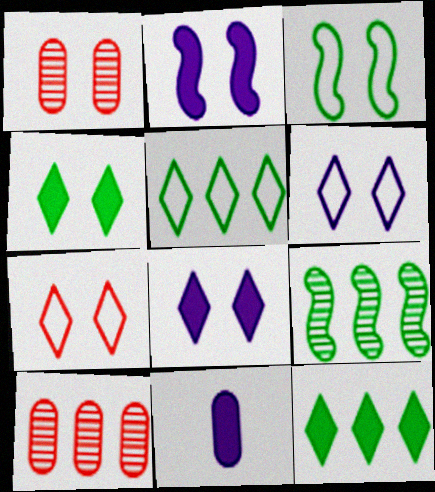[[1, 3, 8], 
[7, 9, 11]]